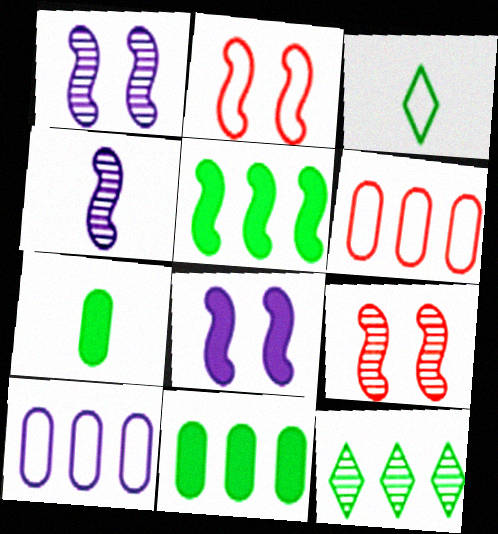[[2, 3, 10], 
[2, 4, 5]]